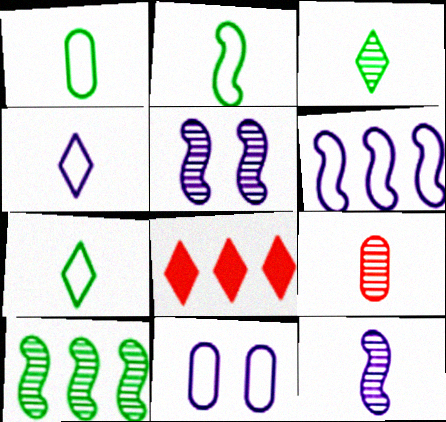[[1, 2, 7], 
[1, 5, 8], 
[3, 9, 12], 
[4, 6, 11]]